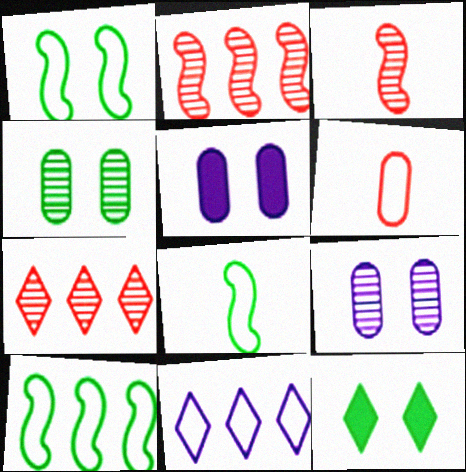[[1, 4, 12], 
[1, 6, 11], 
[1, 8, 10], 
[5, 7, 8]]